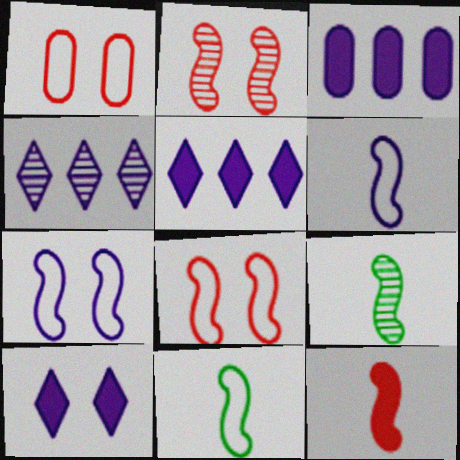[[1, 5, 9], 
[6, 9, 12]]